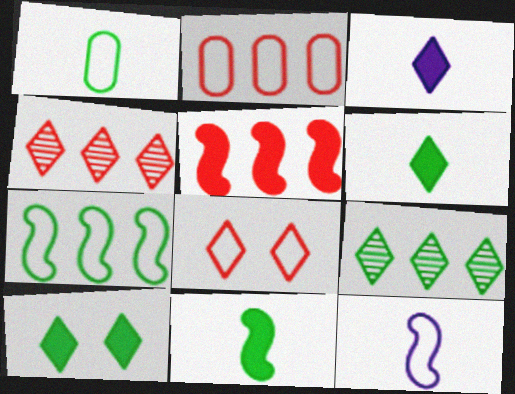[[2, 4, 5], 
[3, 8, 9]]